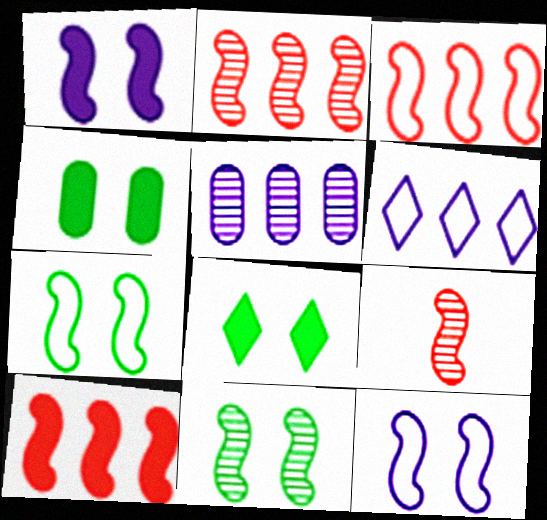[[2, 3, 10], 
[4, 6, 9]]